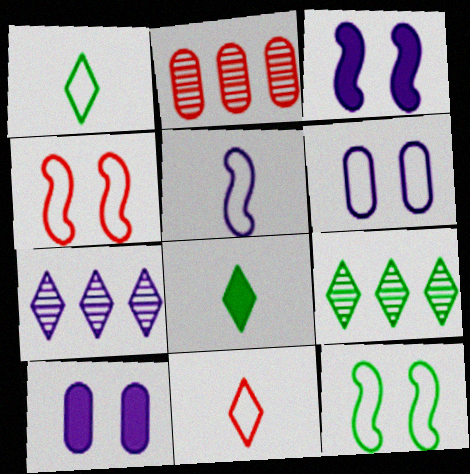[[1, 2, 3], 
[5, 7, 10]]